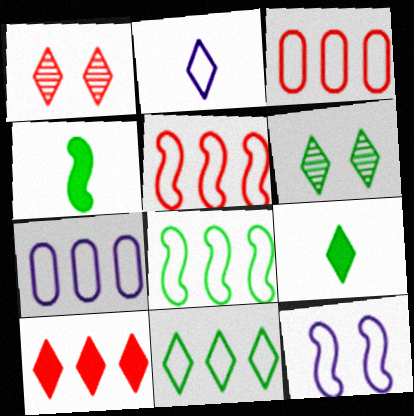[[1, 4, 7], 
[2, 6, 10], 
[2, 7, 12], 
[5, 7, 11], 
[6, 9, 11]]